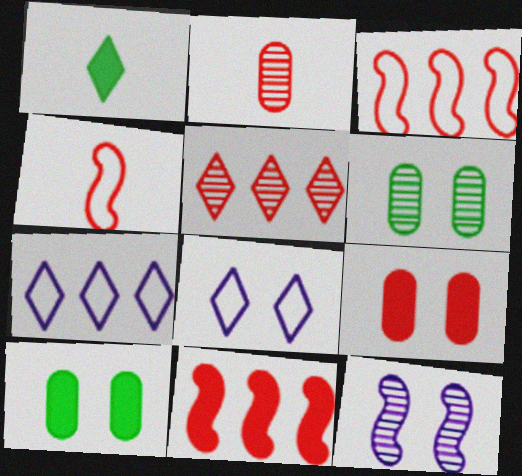[[1, 5, 8], 
[4, 5, 9]]